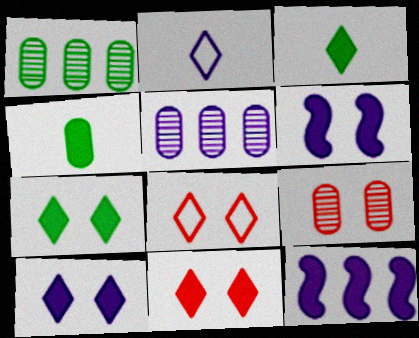[[2, 5, 6], 
[4, 11, 12], 
[7, 10, 11]]